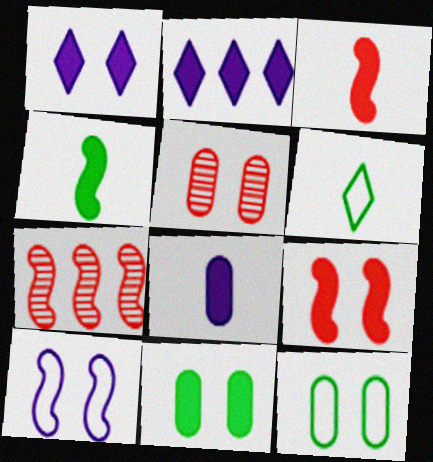[[1, 9, 11], 
[2, 3, 11], 
[4, 7, 10]]